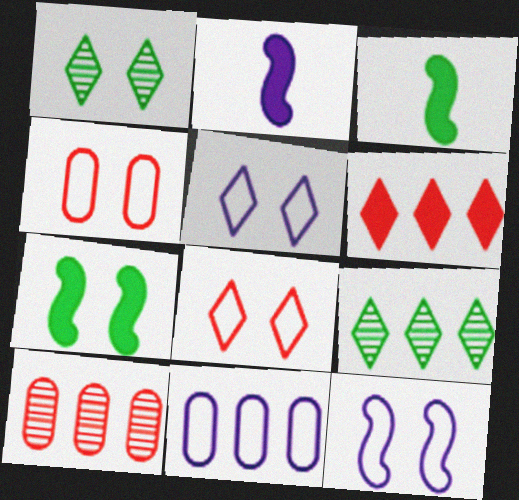[[2, 4, 9], 
[3, 5, 10]]